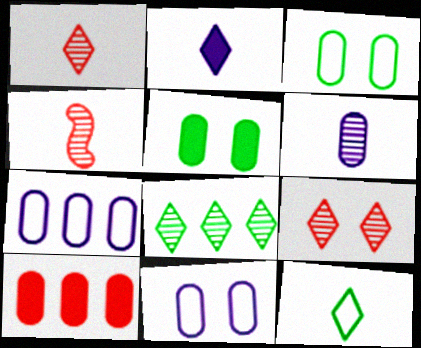[[1, 2, 12], 
[3, 6, 10]]